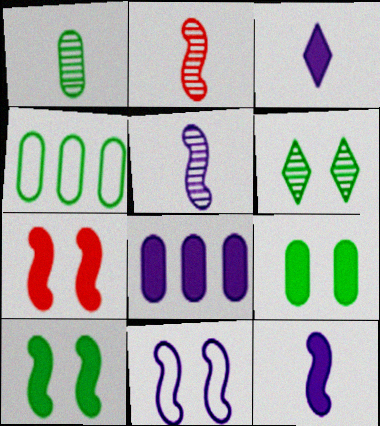[[1, 4, 9]]